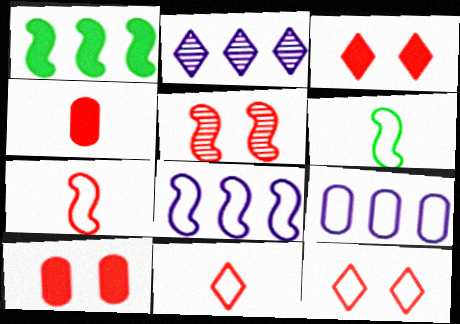[[2, 6, 10], 
[5, 10, 12], 
[6, 9, 12]]